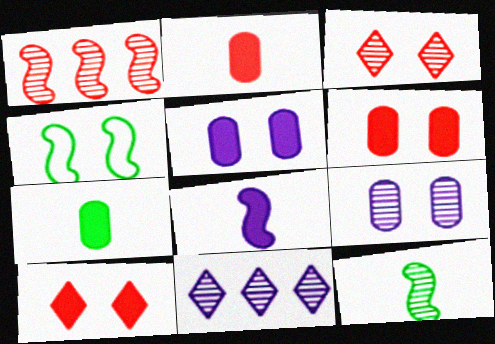[[1, 4, 8], 
[2, 4, 11], 
[3, 4, 5], 
[4, 9, 10]]